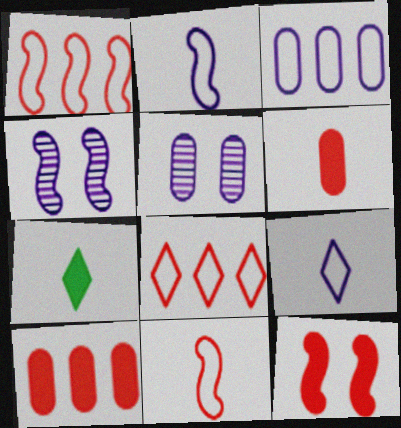[[1, 5, 7]]